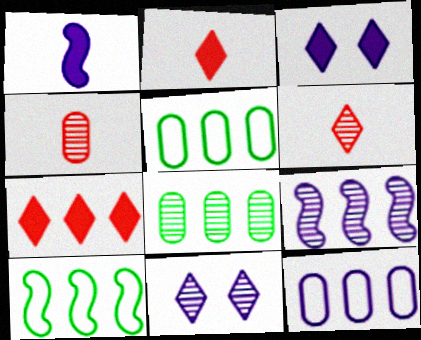[[1, 11, 12], 
[3, 4, 10], 
[5, 7, 9]]